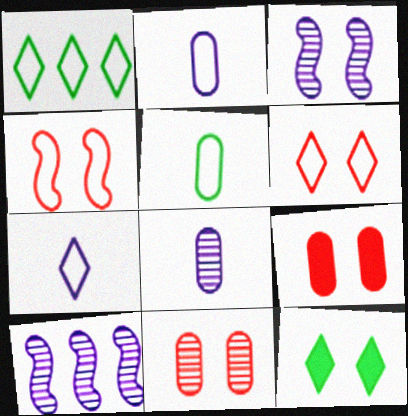[[1, 2, 4], 
[1, 6, 7]]